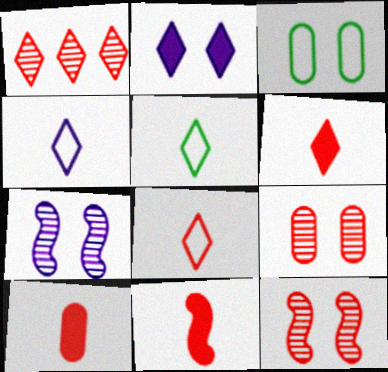[[1, 2, 5], 
[2, 3, 12], 
[4, 5, 8], 
[6, 10, 11]]